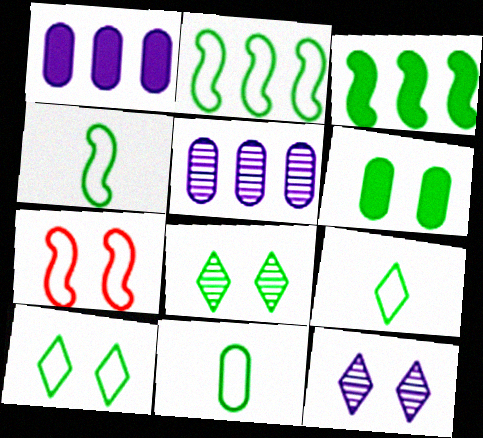[[2, 10, 11], 
[3, 8, 11], 
[4, 9, 11], 
[6, 7, 12]]